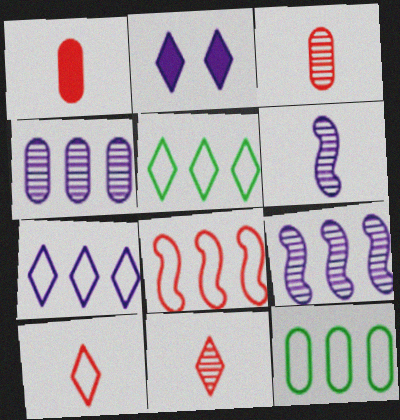[[2, 5, 11], 
[7, 8, 12]]